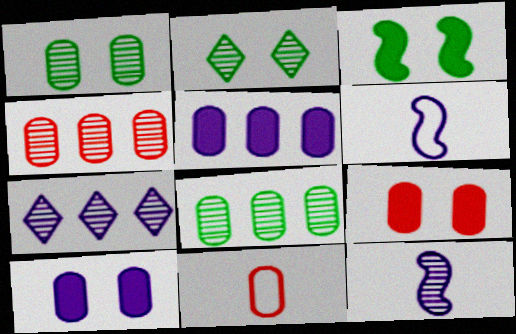[[1, 5, 11], 
[2, 4, 12], 
[3, 7, 11], 
[4, 9, 11], 
[6, 7, 10], 
[8, 10, 11]]